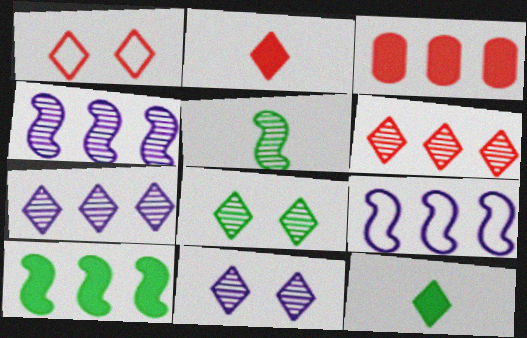[[1, 2, 6], 
[1, 7, 12]]